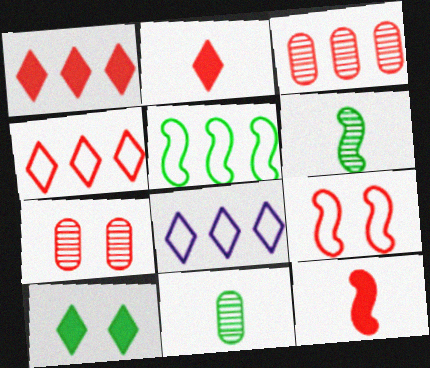[[2, 3, 9], 
[4, 7, 12], 
[5, 10, 11]]